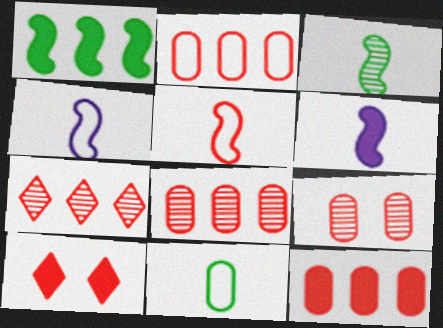[[2, 8, 12], 
[3, 5, 6], 
[5, 8, 10]]